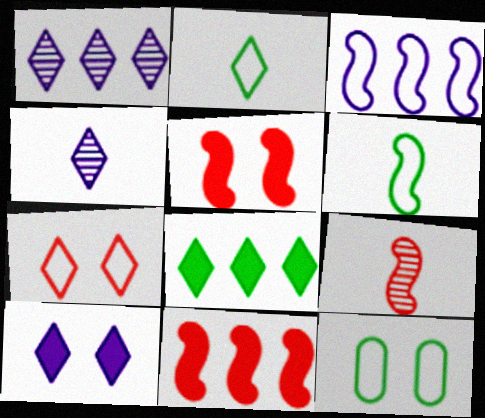[[4, 7, 8], 
[4, 11, 12]]